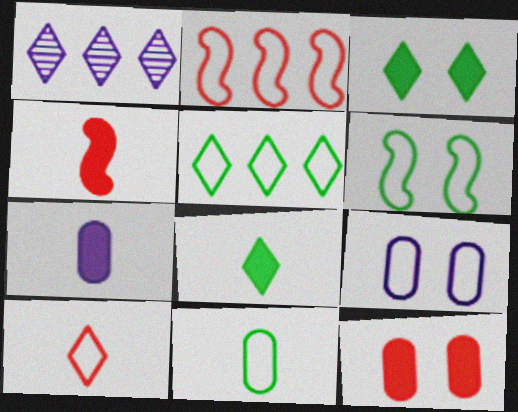[[1, 3, 10], 
[4, 7, 8], 
[5, 6, 11]]